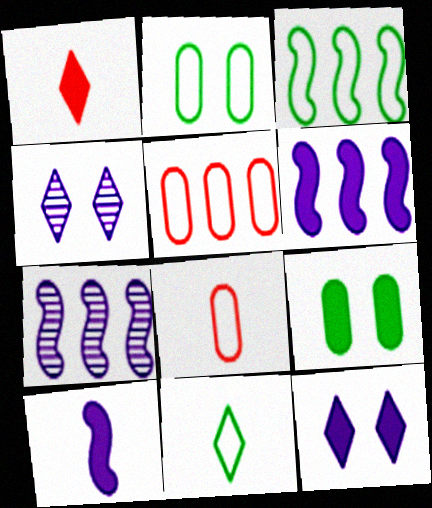[[1, 2, 7], 
[1, 6, 9], 
[2, 3, 11]]